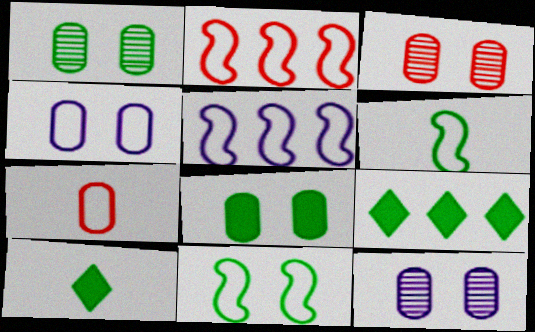[[1, 3, 12], 
[1, 6, 9], 
[2, 10, 12], 
[3, 4, 8], 
[3, 5, 10]]